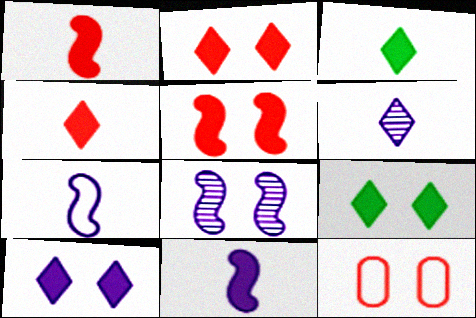[[2, 9, 10], 
[8, 9, 12]]